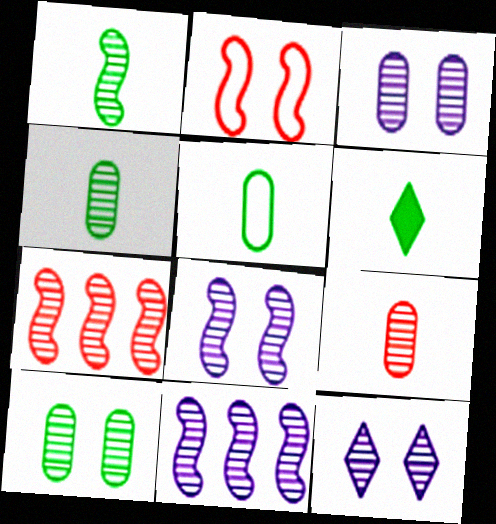[[1, 5, 6], 
[1, 7, 8], 
[3, 8, 12], 
[4, 7, 12]]